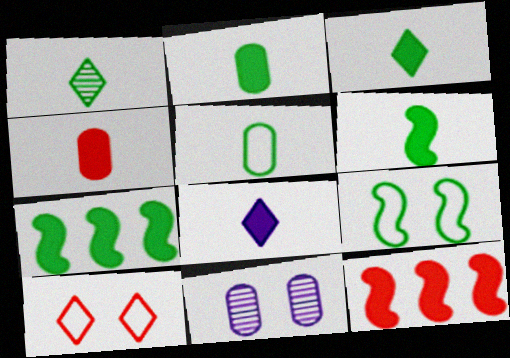[[1, 5, 6], 
[2, 3, 6], 
[4, 6, 8]]